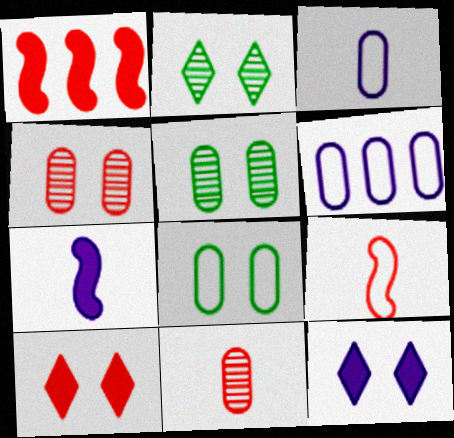[[1, 2, 3]]